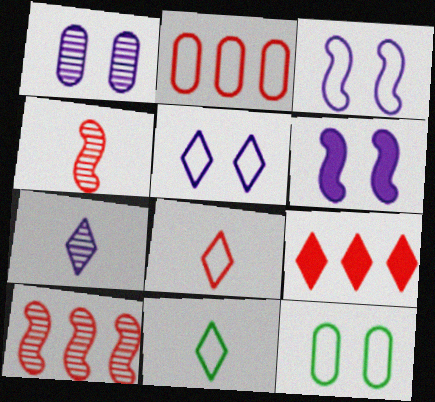[[1, 5, 6], 
[2, 3, 11], 
[2, 9, 10]]